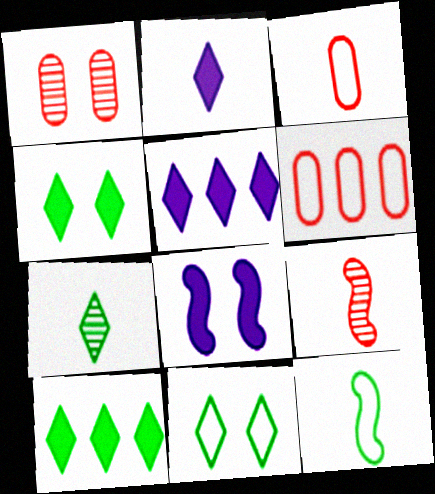[[1, 5, 12], 
[1, 8, 11], 
[6, 7, 8], 
[7, 10, 11]]